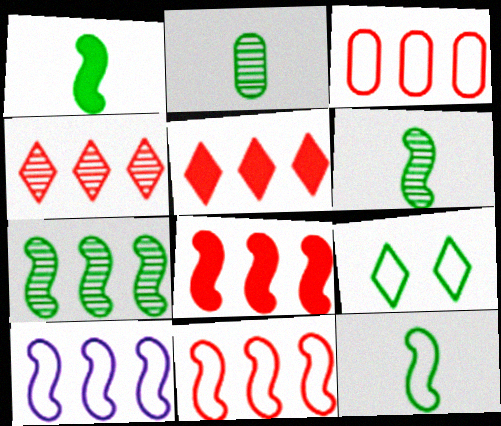[[1, 6, 12], 
[3, 4, 8], 
[7, 8, 10]]